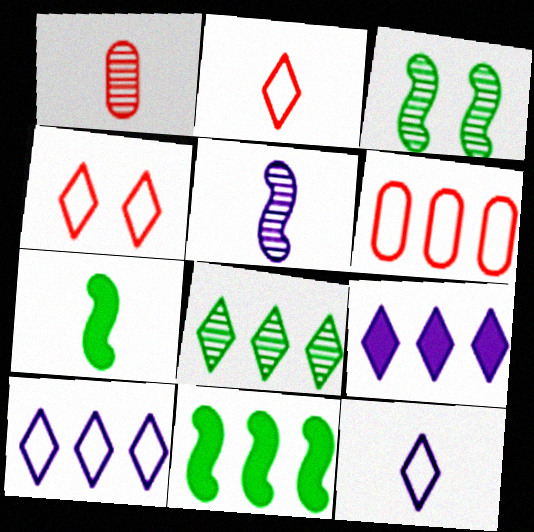[[1, 7, 12]]